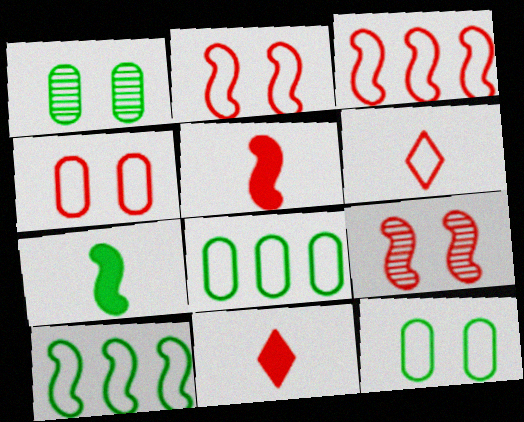[[3, 4, 6], 
[3, 5, 9]]